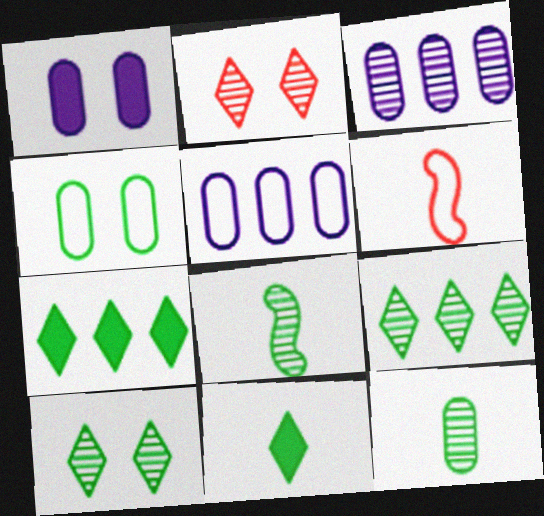[[1, 6, 9], 
[2, 3, 8], 
[4, 7, 8]]